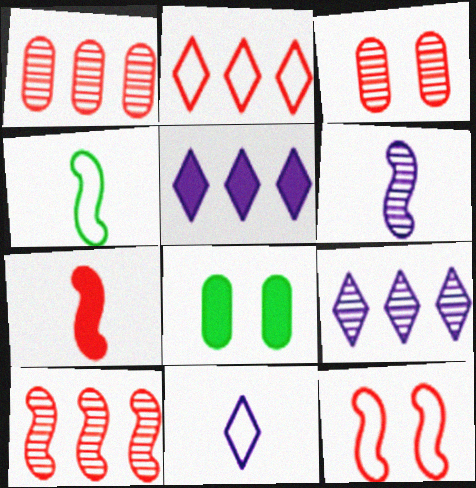[[2, 3, 7], 
[2, 6, 8], 
[3, 4, 5], 
[4, 6, 7], 
[5, 7, 8], 
[7, 10, 12], 
[8, 10, 11]]